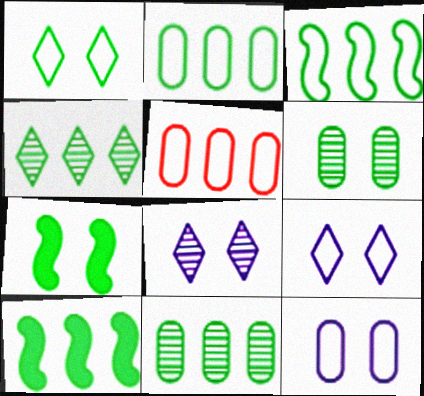[[1, 6, 7], 
[2, 4, 10]]